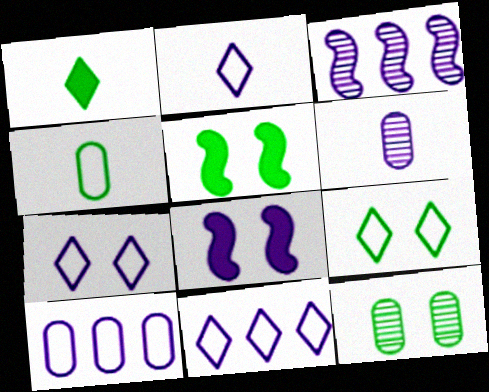[[2, 7, 11], 
[5, 9, 12], 
[6, 8, 11]]